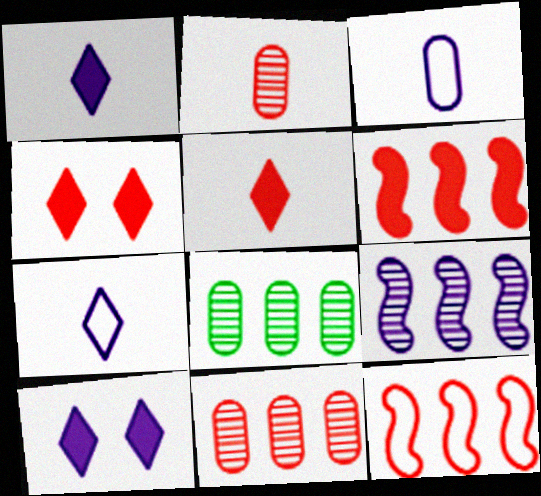[[2, 4, 12], 
[3, 9, 10]]